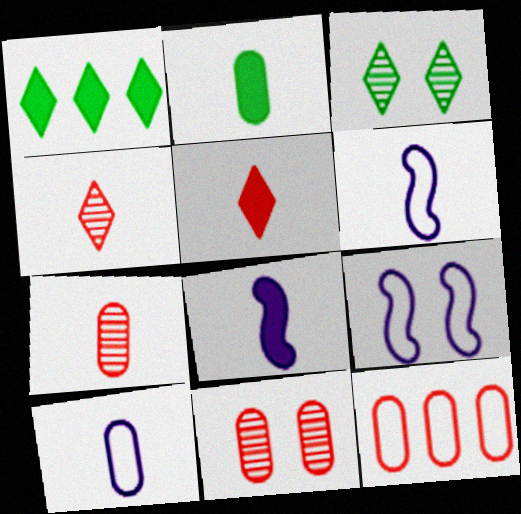[[1, 6, 11], 
[1, 7, 9], 
[2, 4, 6], 
[2, 5, 8], 
[2, 7, 10], 
[3, 8, 12]]